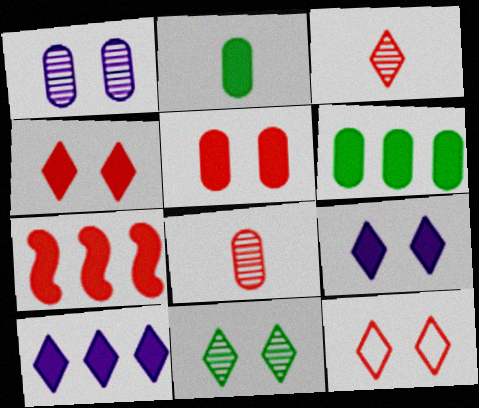[[2, 7, 9], 
[6, 7, 10], 
[7, 8, 12], 
[9, 11, 12]]